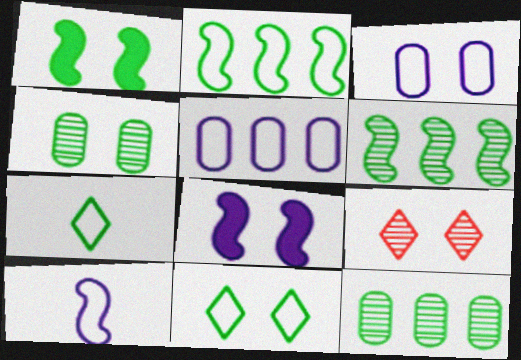[[1, 3, 9], 
[1, 4, 11], 
[1, 7, 12]]